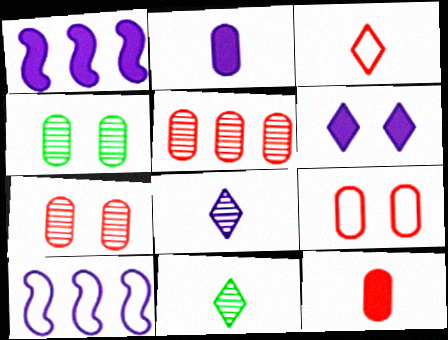[[1, 2, 6], 
[1, 3, 4], 
[1, 9, 11], 
[5, 9, 12]]